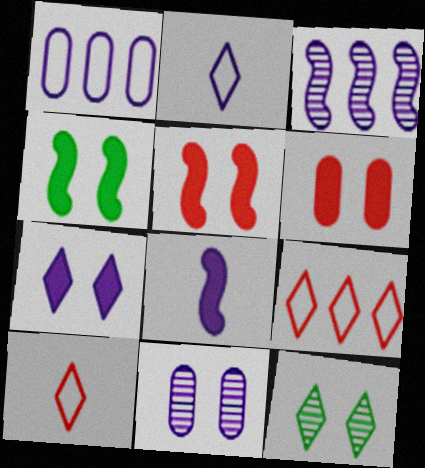[[4, 6, 7]]